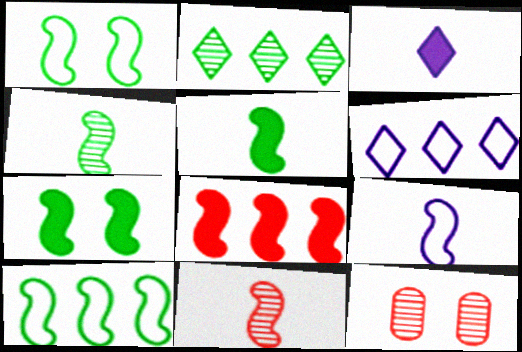[[3, 10, 12], 
[4, 7, 10], 
[5, 6, 12], 
[5, 9, 11]]